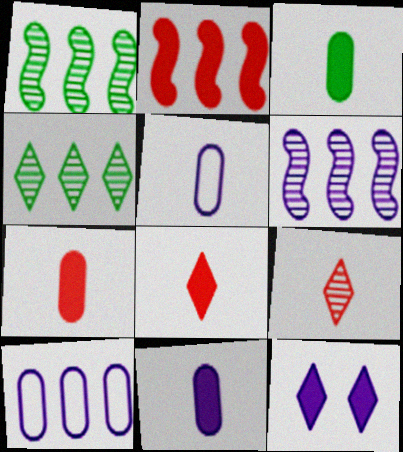[[2, 3, 12], 
[2, 4, 10], 
[3, 7, 11], 
[5, 6, 12]]